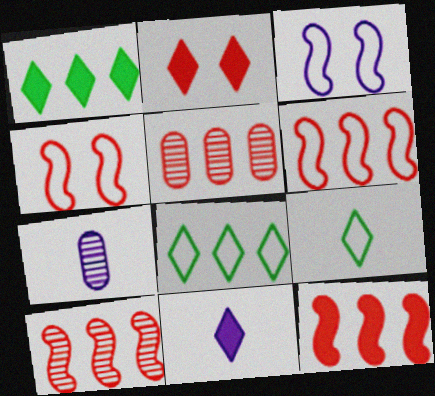[[1, 2, 11], 
[1, 4, 7], 
[6, 10, 12]]